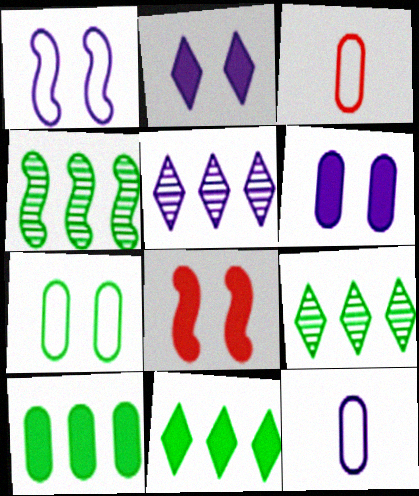[[2, 3, 4], 
[8, 9, 12]]